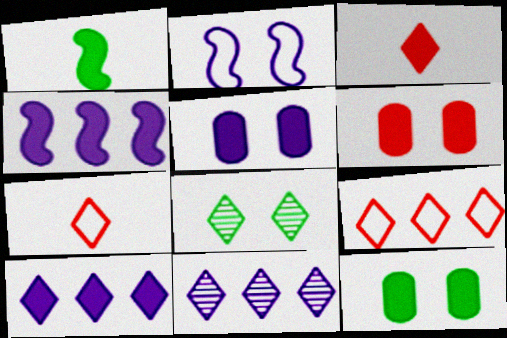[[1, 6, 10], 
[2, 6, 8], 
[3, 4, 12], 
[5, 6, 12], 
[7, 8, 10]]